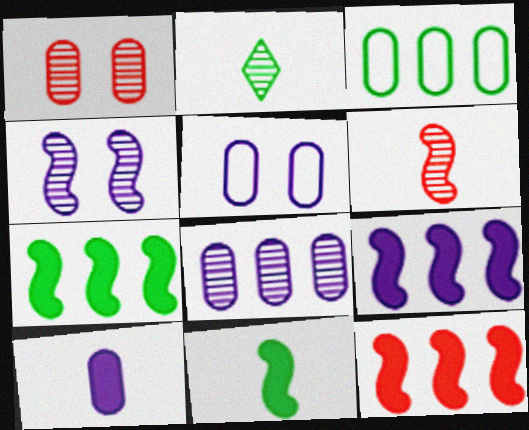[[1, 3, 10], 
[2, 5, 12], 
[5, 8, 10], 
[7, 9, 12]]